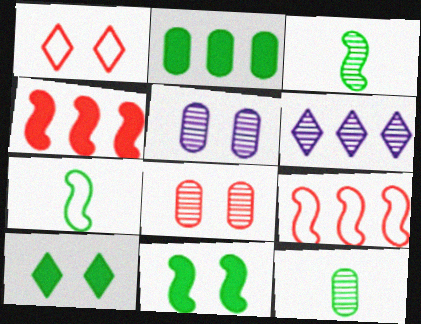[[1, 5, 11], 
[2, 6, 9], 
[3, 6, 8]]